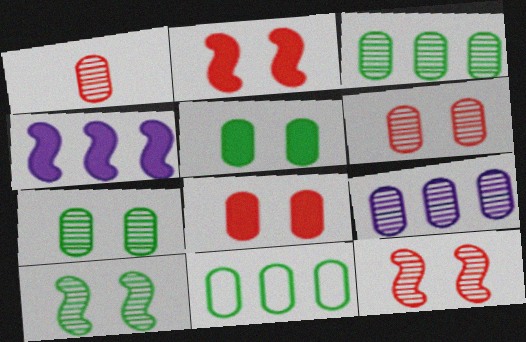[[1, 7, 9]]